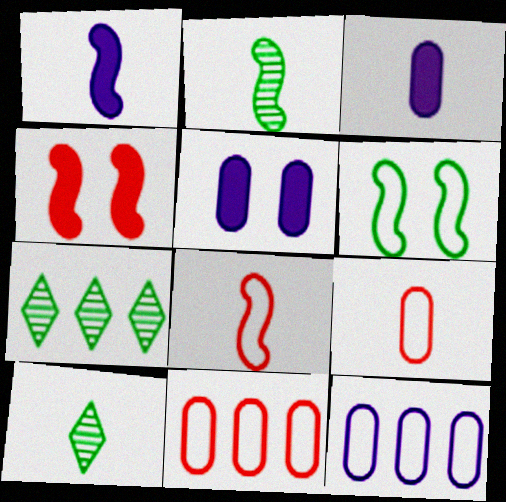[[1, 2, 8], 
[1, 9, 10], 
[3, 8, 10], 
[4, 10, 12], 
[5, 7, 8]]